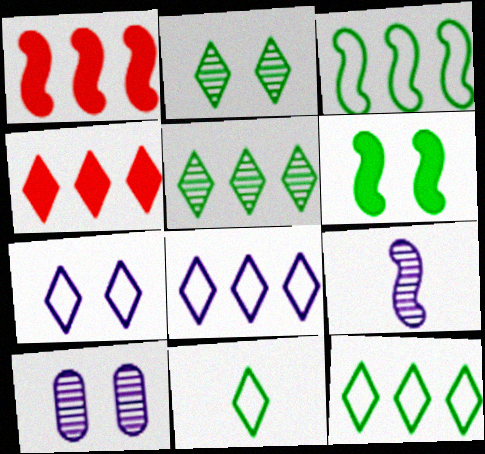[[1, 10, 11], 
[4, 5, 8]]